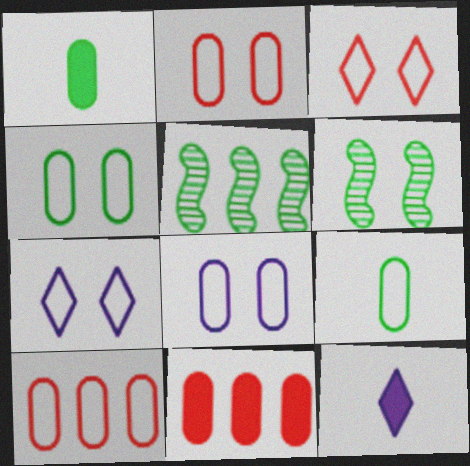[[2, 4, 8], 
[2, 5, 12], 
[6, 10, 12], 
[8, 9, 10]]